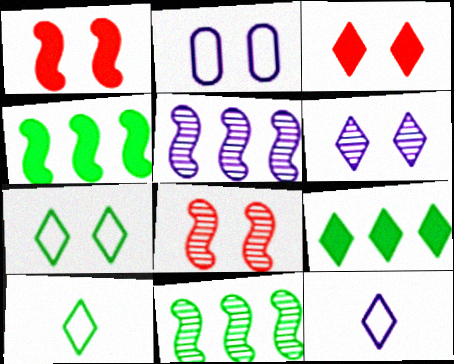[[3, 6, 7]]